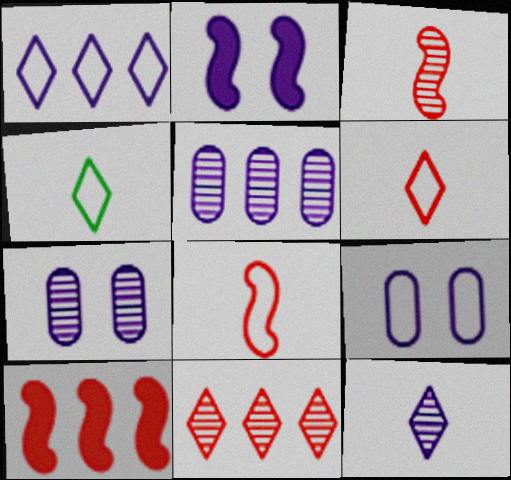[[4, 7, 10]]